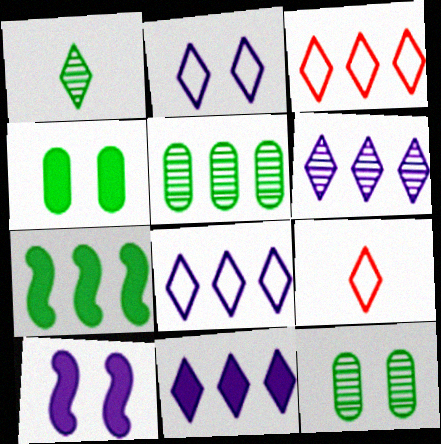[[5, 9, 10], 
[6, 8, 11]]